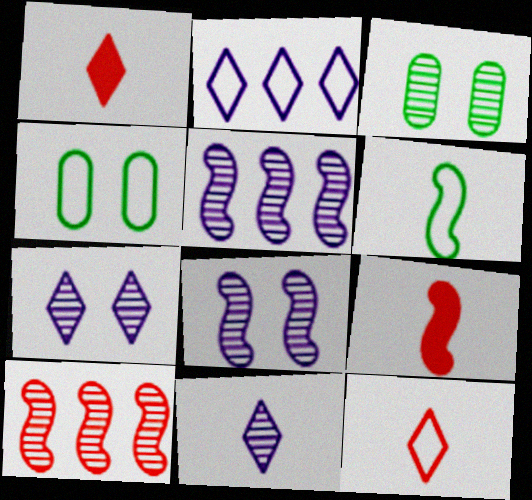[[1, 4, 5], 
[2, 3, 9], 
[3, 10, 11]]